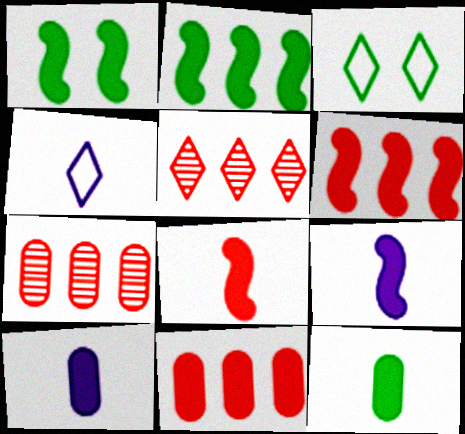[[1, 4, 7], 
[1, 6, 9], 
[3, 7, 9]]